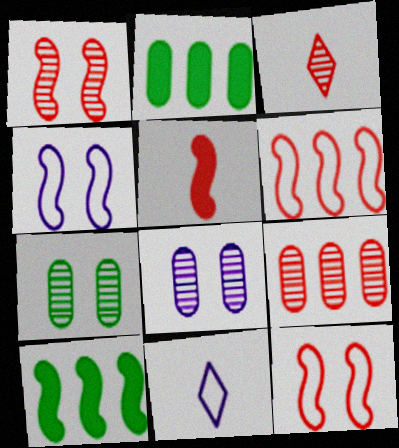[[1, 2, 11], 
[1, 3, 9], 
[1, 5, 6], 
[2, 3, 4]]